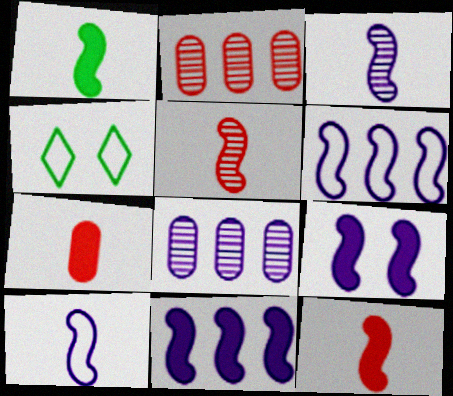[[1, 5, 10], 
[3, 6, 9], 
[4, 8, 12]]